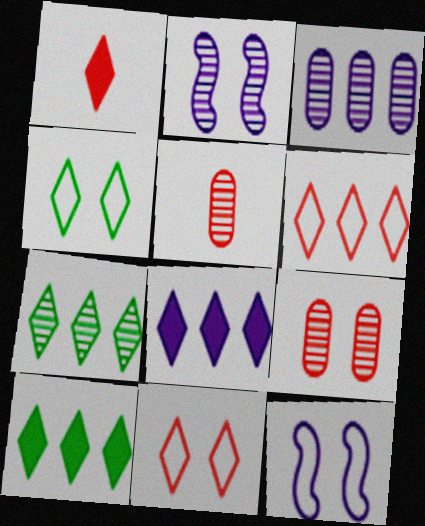[[2, 5, 7], 
[5, 10, 12], 
[6, 7, 8]]